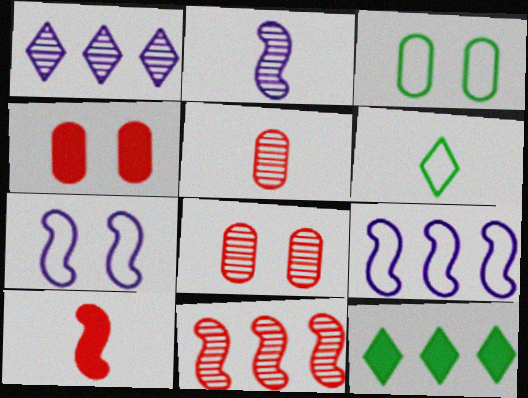[[1, 3, 10], 
[5, 7, 12]]